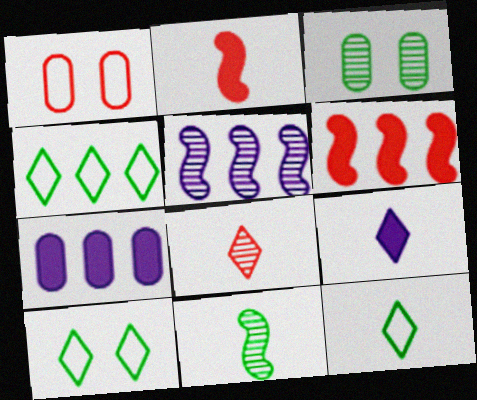[[1, 6, 8], 
[3, 5, 8], 
[4, 10, 12], 
[8, 9, 12]]